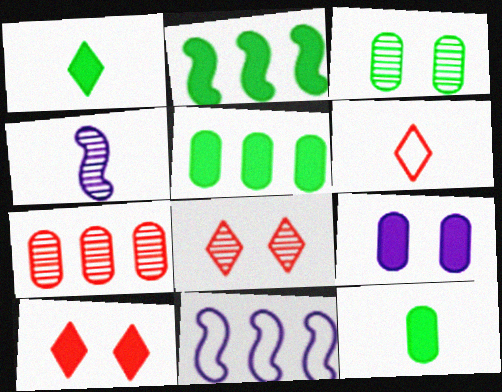[[4, 6, 12], 
[8, 11, 12]]